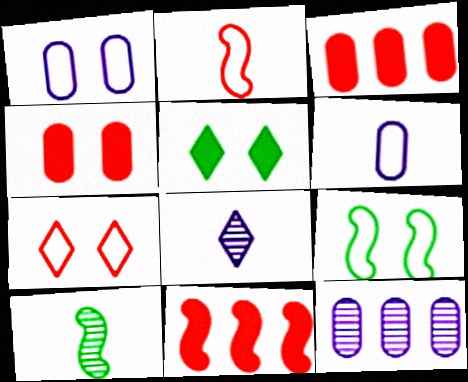[[1, 7, 9], 
[2, 5, 12], 
[3, 8, 9]]